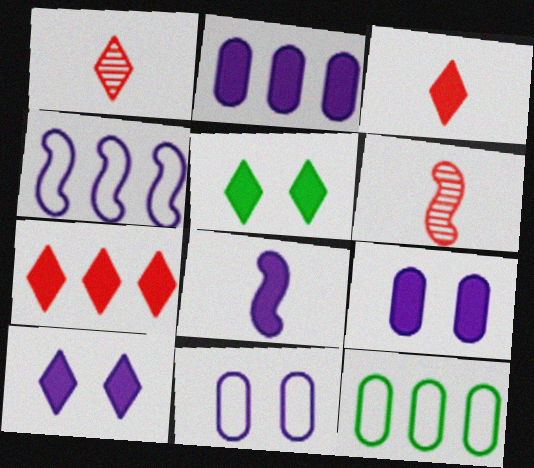[[2, 8, 10], 
[6, 10, 12]]